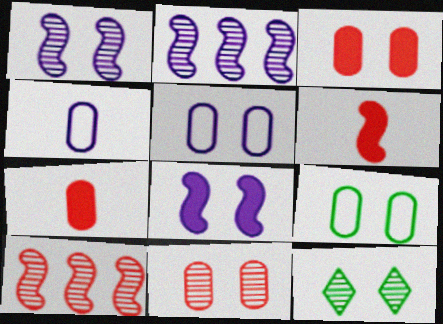[[1, 11, 12]]